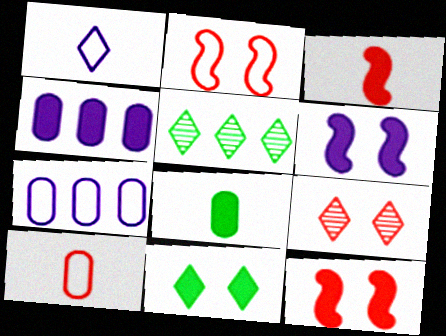[[3, 4, 11], 
[5, 6, 10]]